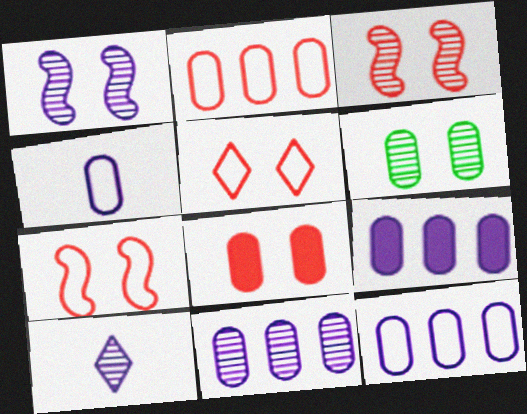[[1, 10, 11], 
[3, 5, 8], 
[9, 11, 12]]